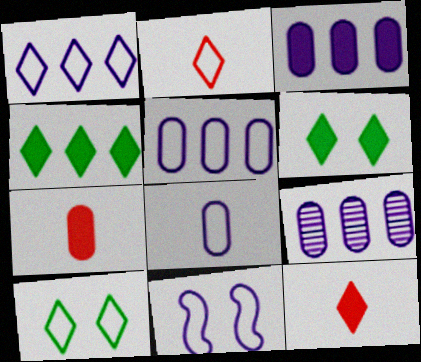[[1, 2, 10], 
[1, 8, 11], 
[3, 5, 9]]